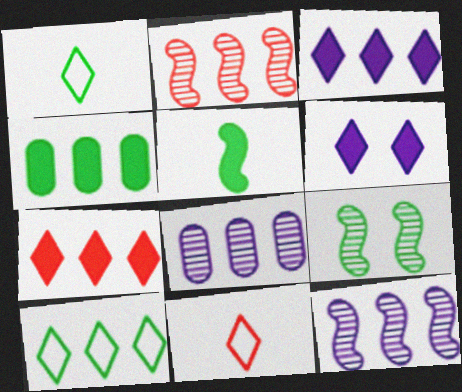[[1, 4, 9]]